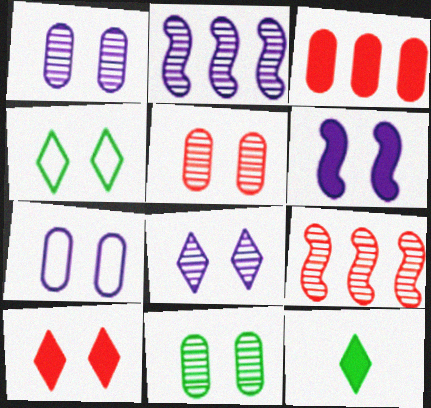[[1, 5, 11], 
[3, 6, 12], 
[4, 5, 6], 
[4, 8, 10], 
[6, 7, 8], 
[7, 9, 12]]